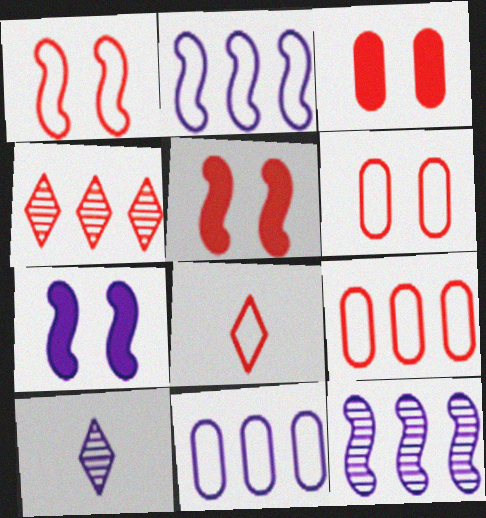[[1, 8, 9], 
[7, 10, 11]]